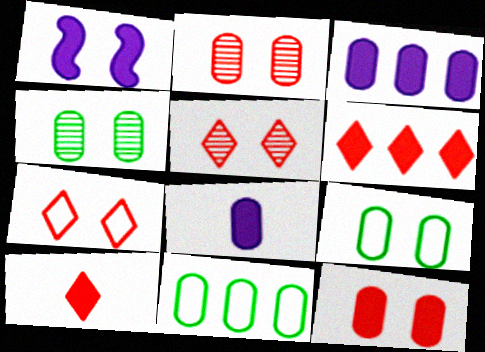[[1, 4, 7], 
[1, 5, 9], 
[2, 8, 11]]